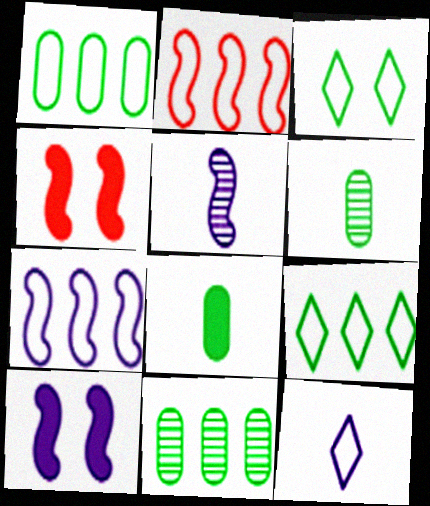[[4, 11, 12], 
[5, 7, 10]]